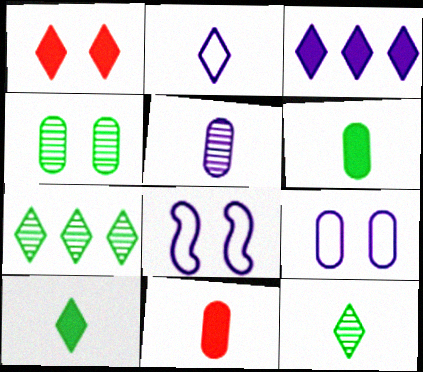[[1, 2, 7], 
[1, 3, 10], 
[1, 4, 8], 
[3, 5, 8], 
[7, 8, 11]]